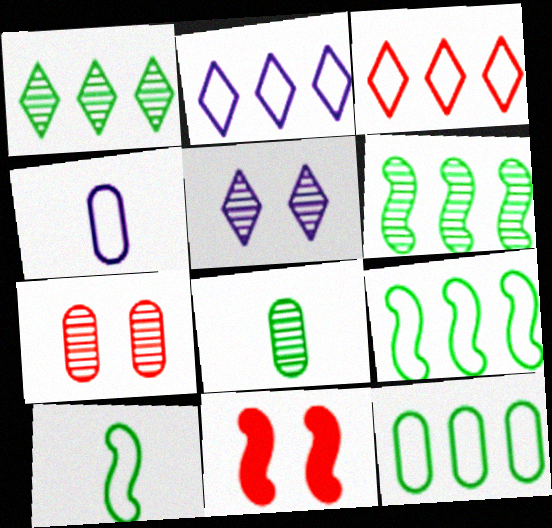[[1, 4, 11], 
[2, 8, 11]]